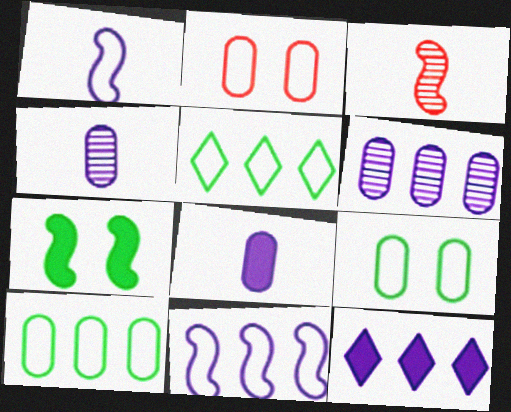[[1, 2, 5], 
[3, 7, 11], 
[3, 9, 12], 
[6, 11, 12]]